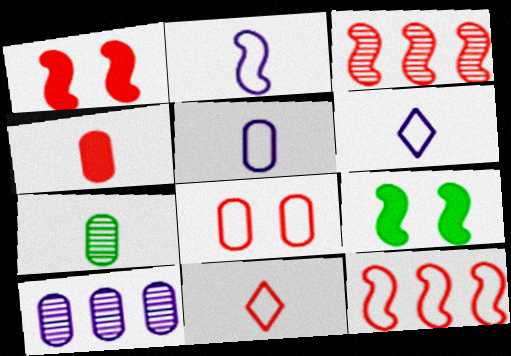[[2, 3, 9], 
[2, 5, 6], 
[4, 5, 7], 
[8, 11, 12], 
[9, 10, 11]]